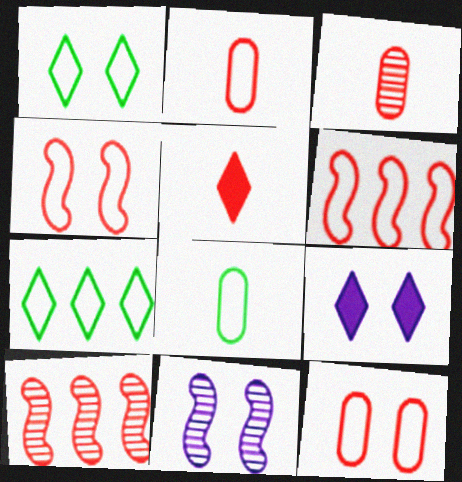[[5, 10, 12], 
[8, 9, 10]]